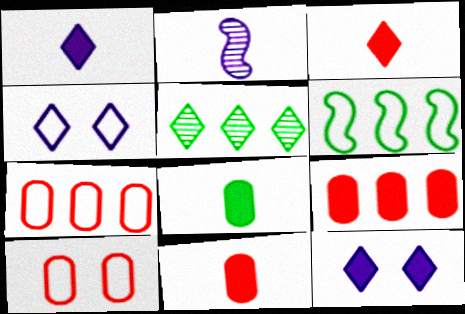[[3, 4, 5]]